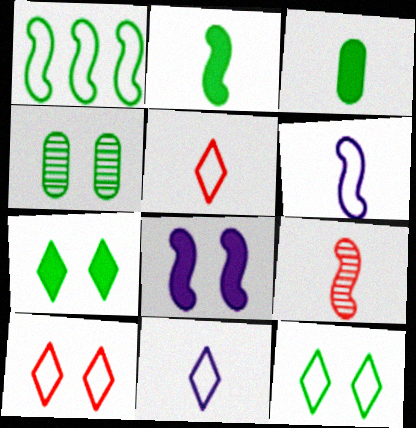[[1, 8, 9], 
[2, 6, 9], 
[3, 9, 11], 
[4, 8, 10]]